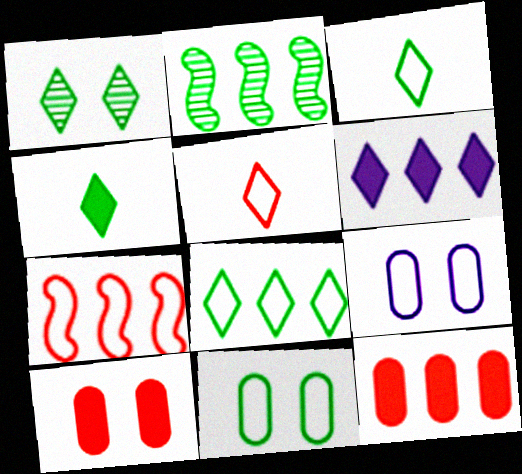[[1, 4, 8], 
[1, 5, 6], 
[2, 4, 11], 
[3, 7, 9]]